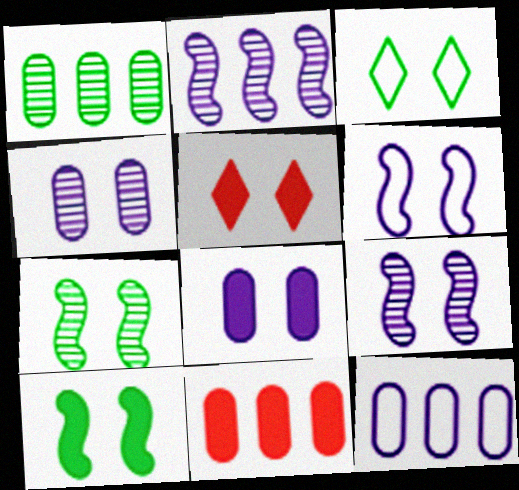[[1, 11, 12], 
[5, 8, 10]]